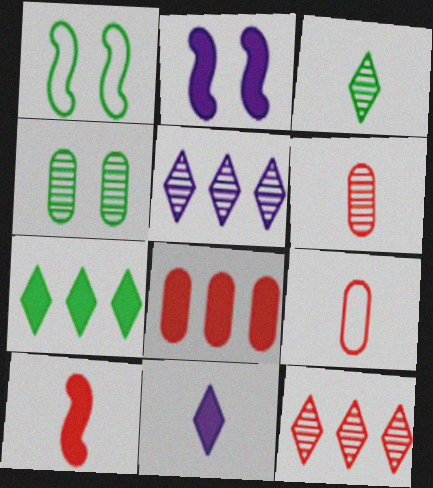[]